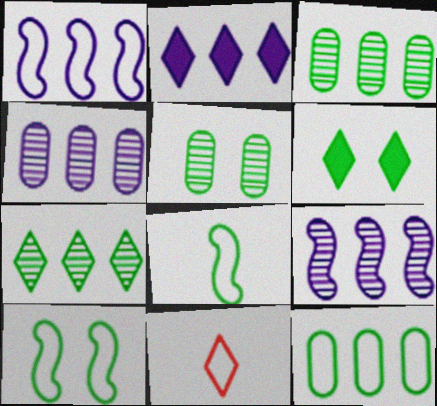[[1, 2, 4], 
[3, 6, 8], 
[5, 6, 10]]